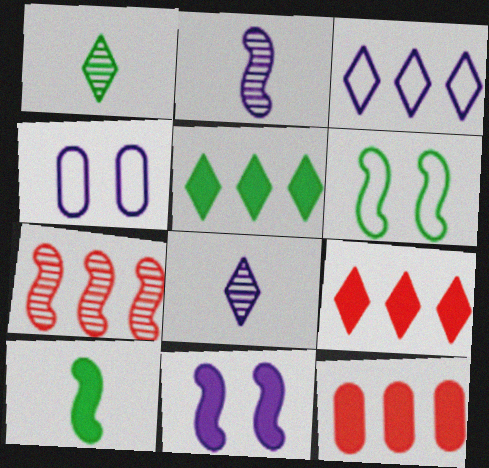[[6, 8, 12]]